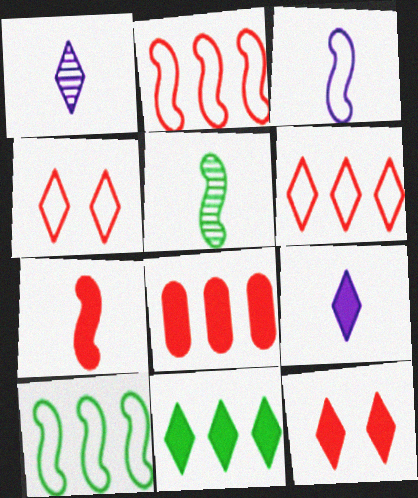[[1, 4, 11], 
[3, 5, 7], 
[7, 8, 12], 
[9, 11, 12]]